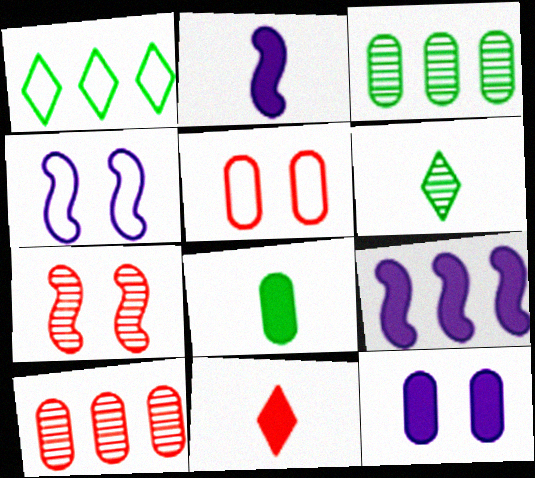[[1, 9, 10], 
[2, 8, 11], 
[3, 4, 11], 
[5, 6, 9]]